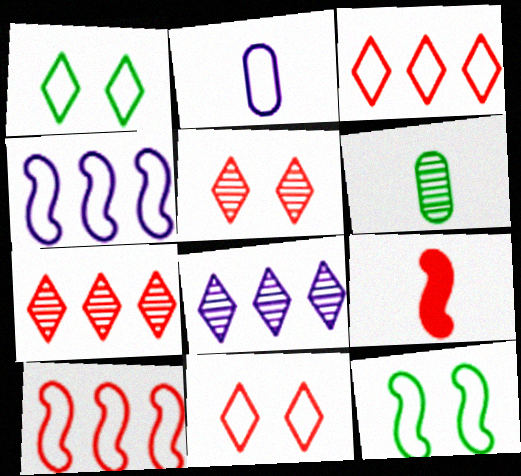[[1, 2, 10], 
[2, 3, 12]]